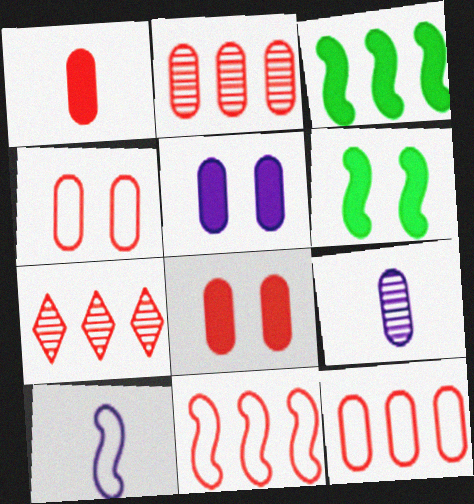[[1, 2, 4]]